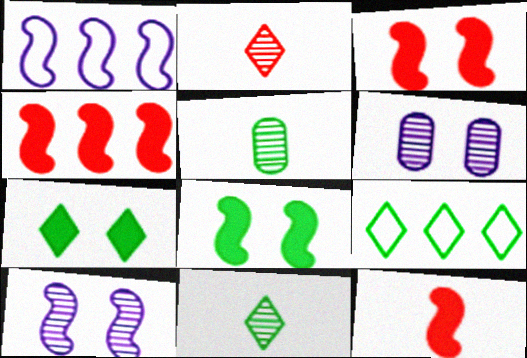[[3, 4, 12], 
[5, 8, 9], 
[6, 9, 12], 
[7, 9, 11]]